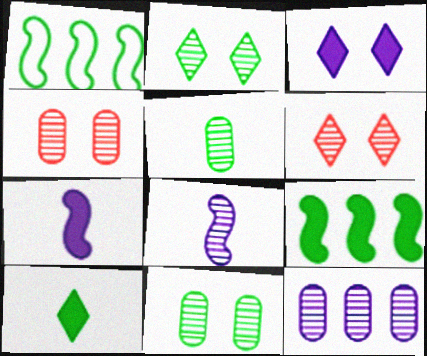[[1, 10, 11], 
[4, 5, 12]]